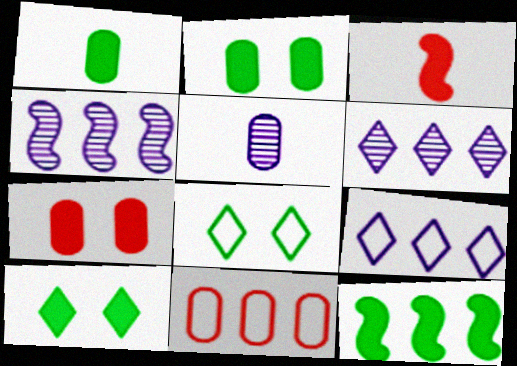[[1, 10, 12], 
[2, 5, 11], 
[6, 11, 12]]